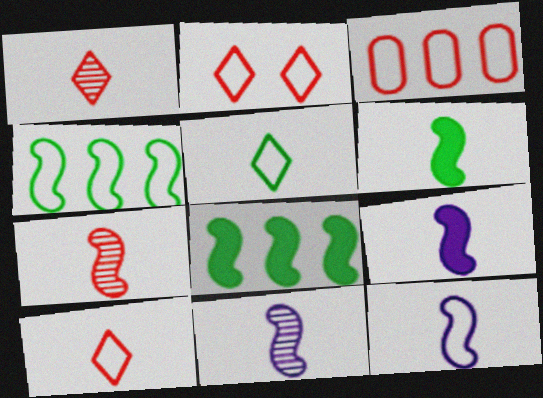[[6, 7, 12], 
[9, 11, 12]]